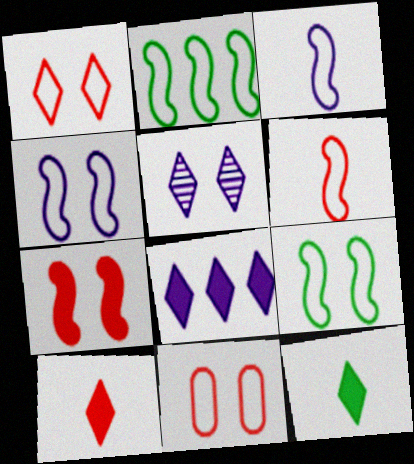[[2, 4, 6]]